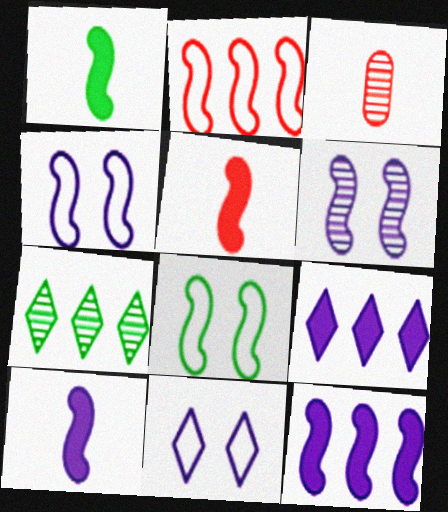[[1, 2, 6], 
[1, 5, 10], 
[3, 6, 7], 
[3, 8, 9]]